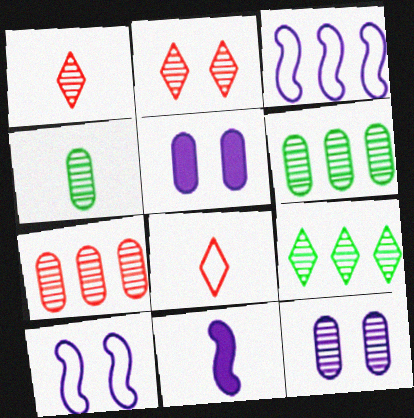[[4, 7, 12], 
[4, 8, 11]]